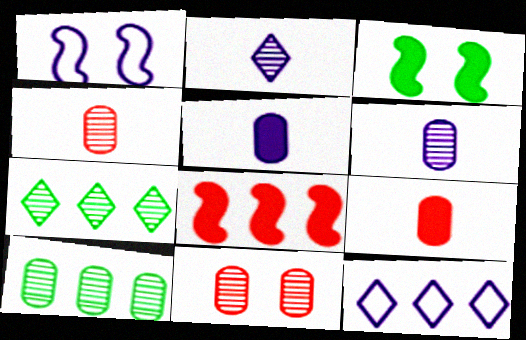[[1, 7, 9], 
[3, 4, 12], 
[6, 10, 11], 
[8, 10, 12]]